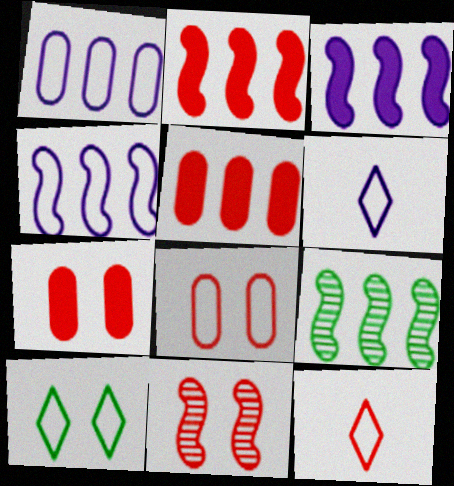[[2, 4, 9], 
[5, 11, 12], 
[6, 7, 9]]